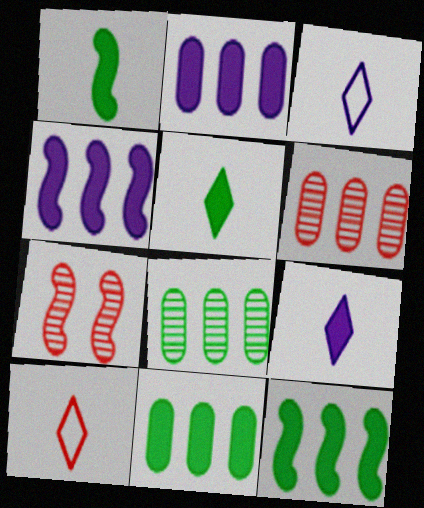[[3, 7, 11]]